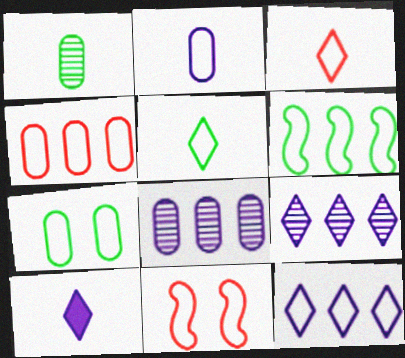[[2, 4, 7], 
[3, 4, 11], 
[4, 6, 12], 
[5, 6, 7]]